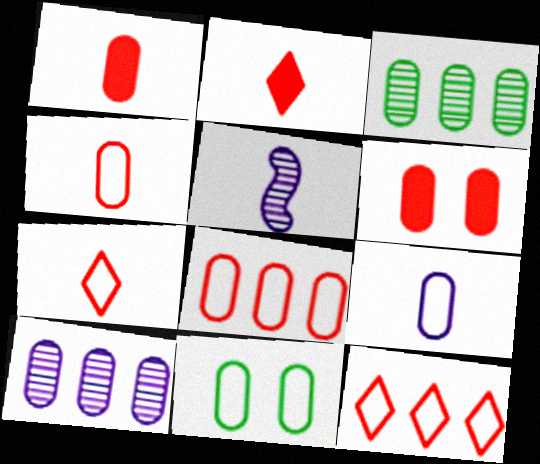[[1, 10, 11], 
[3, 6, 9], 
[8, 9, 11]]